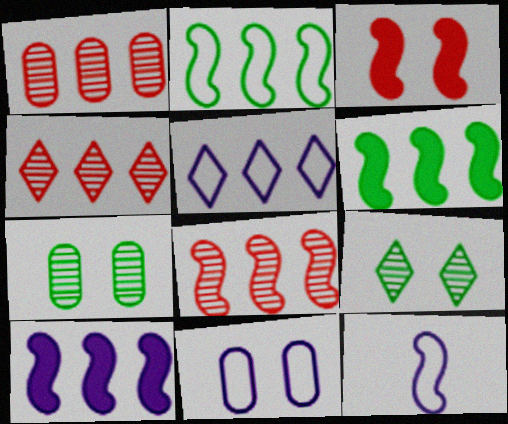[[1, 4, 8], 
[1, 5, 6], 
[2, 8, 10], 
[3, 9, 11], 
[5, 11, 12]]